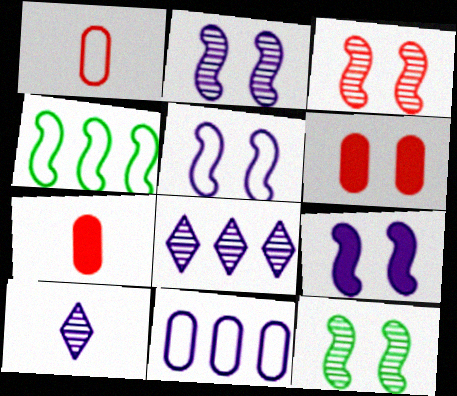[[2, 3, 12], 
[2, 5, 9], 
[4, 6, 10], 
[9, 10, 11]]